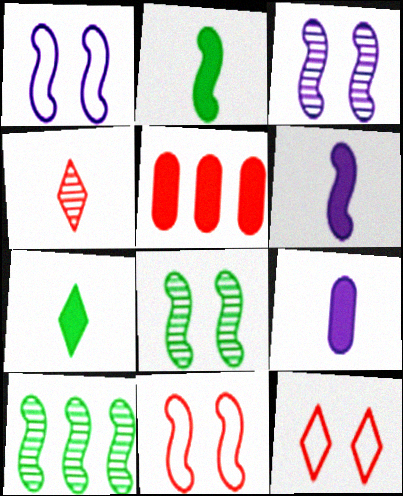[[4, 5, 11], 
[6, 10, 11], 
[9, 10, 12]]